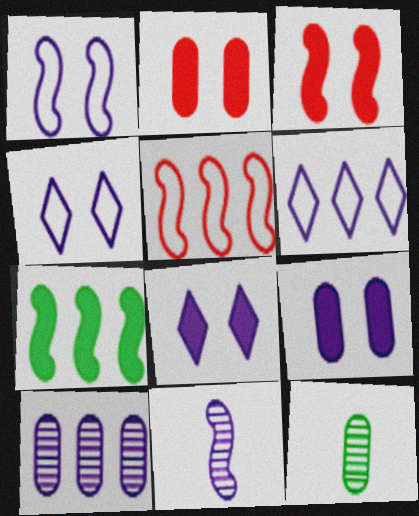[[3, 6, 12], 
[5, 8, 12], 
[6, 9, 11]]